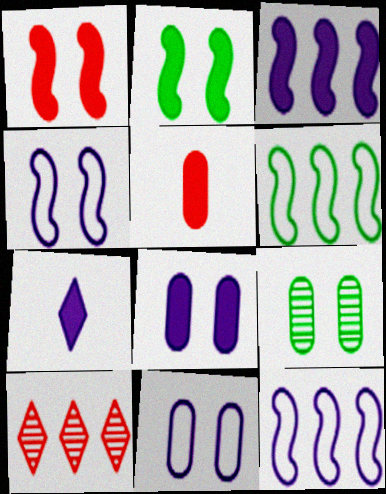[[3, 7, 8]]